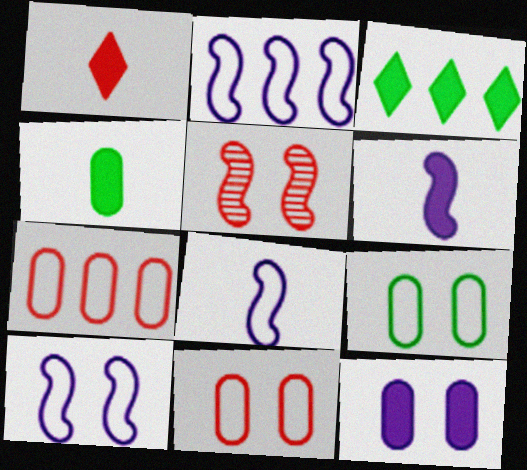[[1, 4, 6], 
[1, 5, 7], 
[2, 8, 10]]